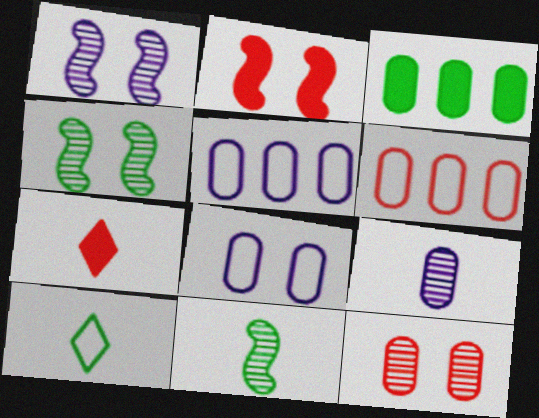[[3, 4, 10], 
[4, 5, 7]]